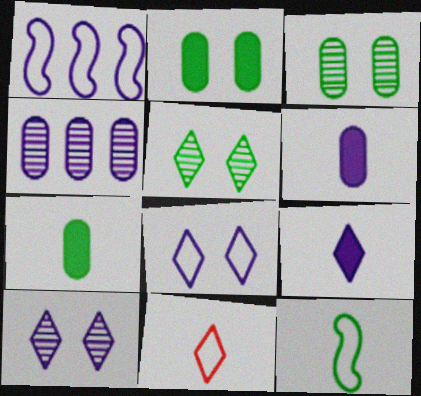[[1, 6, 10]]